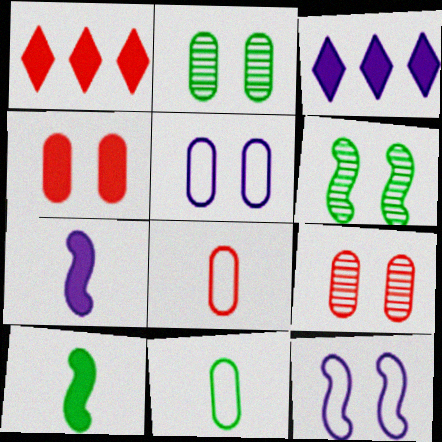[[2, 4, 5], 
[3, 4, 10], 
[3, 6, 8]]